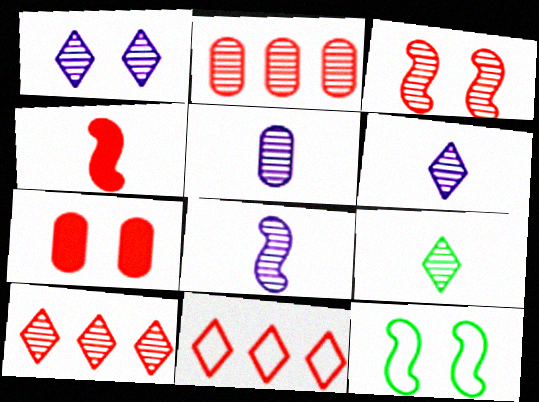[[1, 7, 12], 
[1, 9, 10], 
[5, 6, 8]]